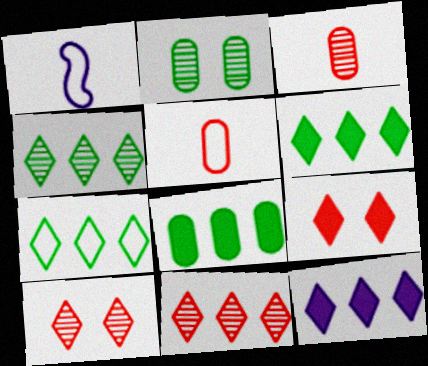[[1, 8, 10], 
[4, 6, 7], 
[7, 11, 12]]